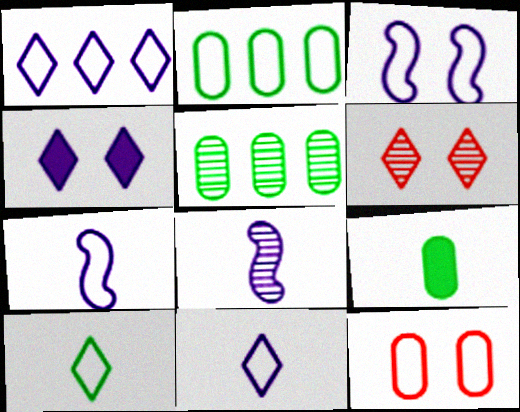[[5, 6, 8]]